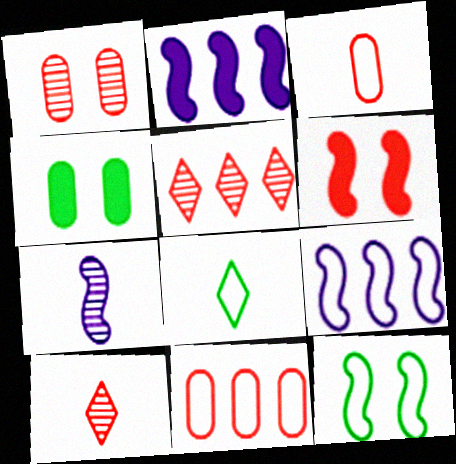[[1, 2, 8], 
[3, 5, 6], 
[4, 9, 10], 
[6, 10, 11]]